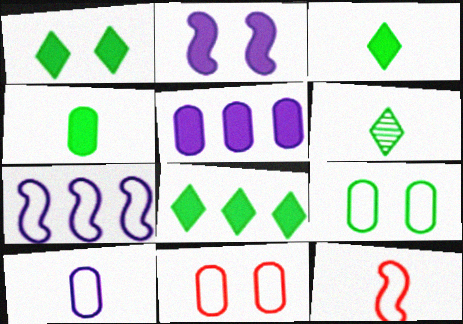[[1, 3, 8]]